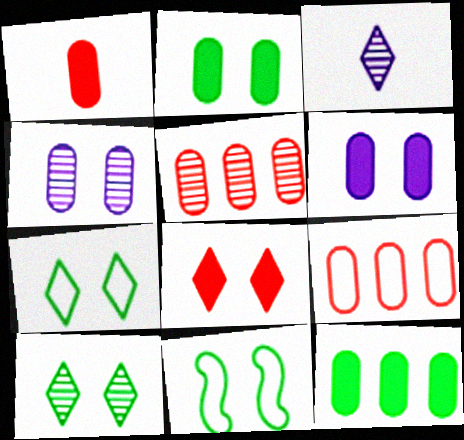[[1, 6, 12], 
[2, 10, 11], 
[4, 8, 11]]